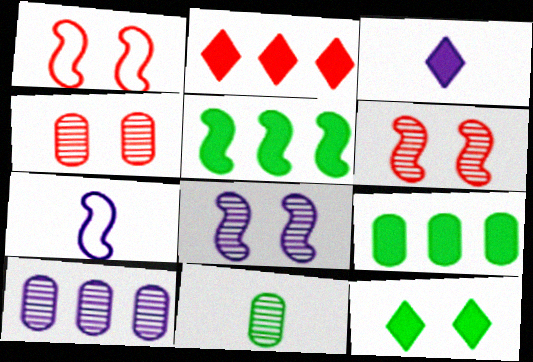[[2, 3, 12], 
[4, 10, 11], 
[5, 6, 7]]